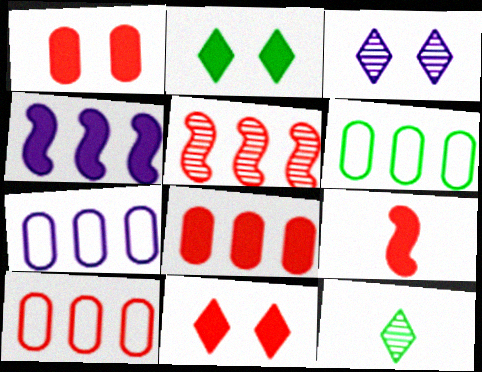[[3, 6, 9], 
[6, 7, 10], 
[8, 9, 11]]